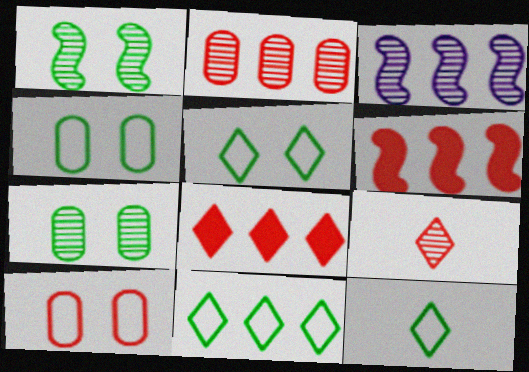[[3, 7, 9], 
[5, 11, 12], 
[6, 9, 10]]